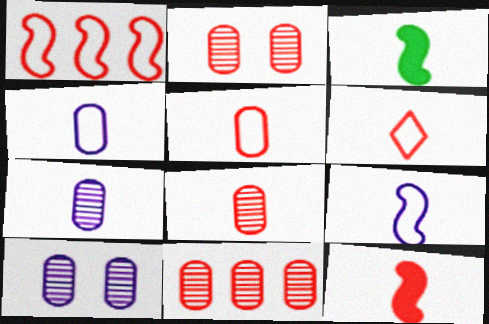[[2, 8, 11], 
[3, 6, 7], 
[6, 8, 12]]